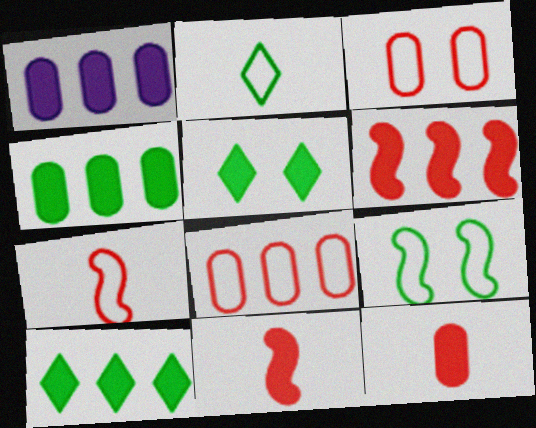[[1, 5, 11], 
[1, 6, 10]]